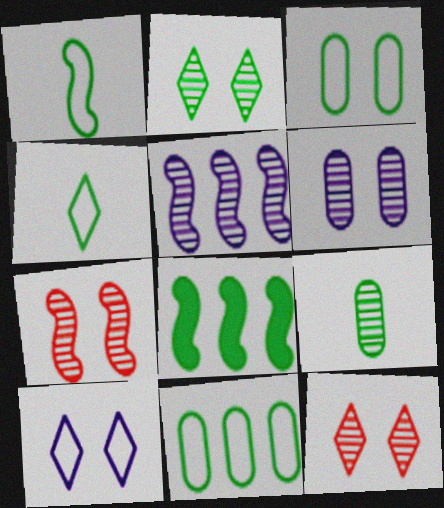[[2, 6, 7], 
[5, 9, 12]]